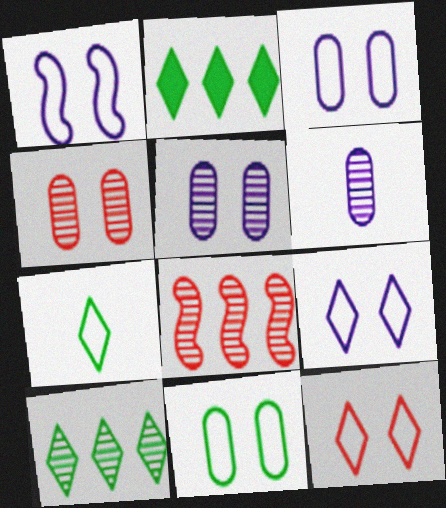[[1, 3, 9], 
[1, 11, 12]]